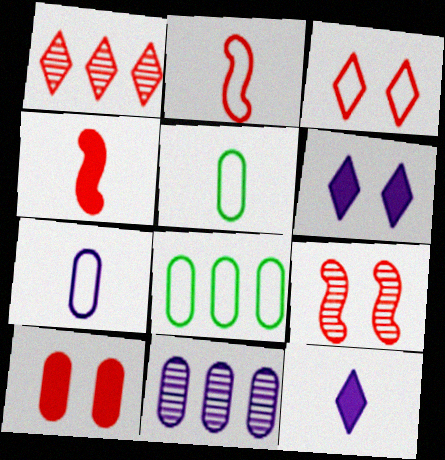[[1, 2, 10], 
[3, 9, 10], 
[5, 10, 11], 
[8, 9, 12]]